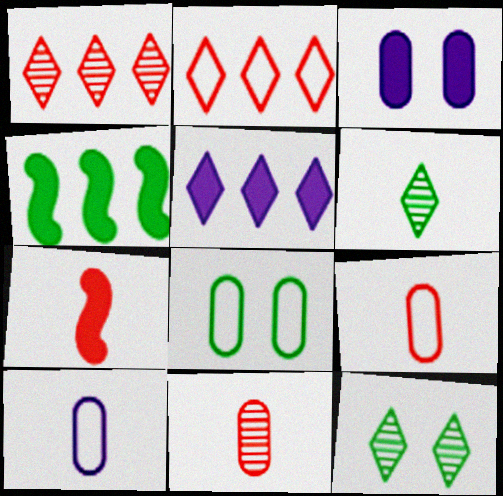[[4, 6, 8], 
[6, 7, 10]]